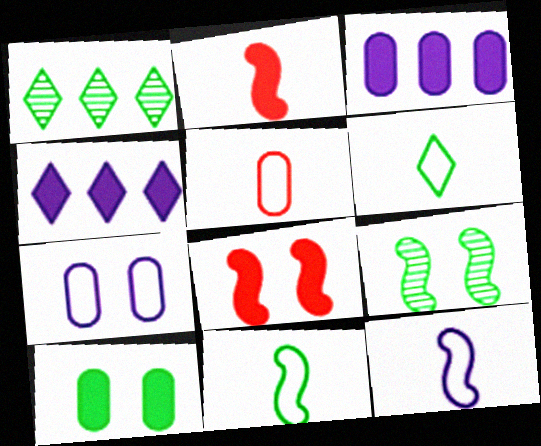[[1, 2, 7], 
[1, 10, 11], 
[2, 4, 10], 
[4, 5, 9], 
[5, 6, 12]]